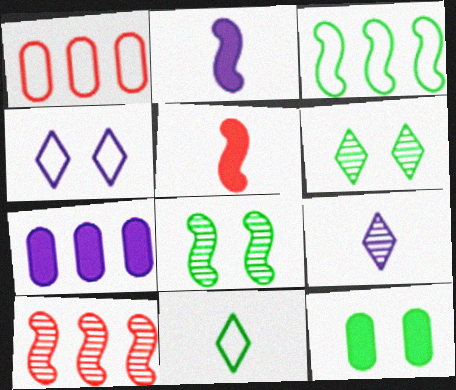[[1, 2, 6]]